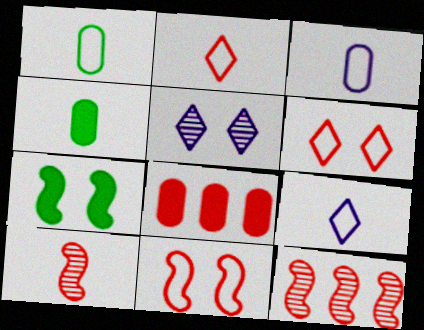[[4, 9, 10], 
[6, 8, 10]]